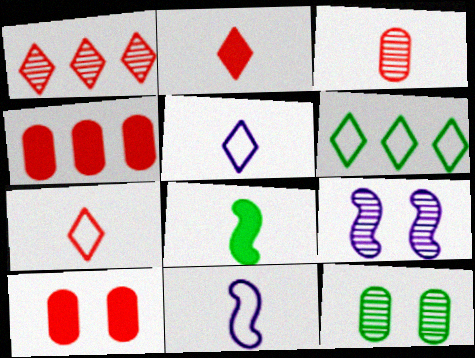[[3, 5, 8], 
[6, 8, 12]]